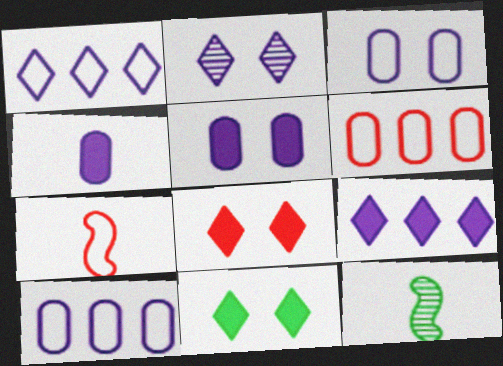[[8, 10, 12]]